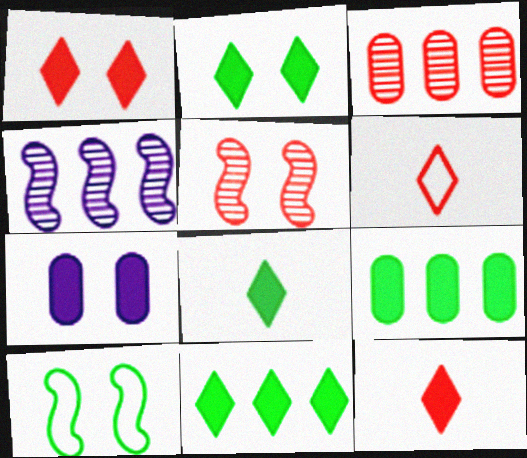[[2, 8, 11]]